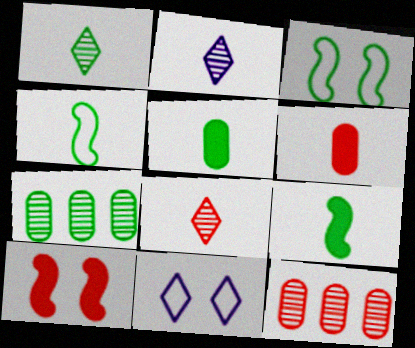[[1, 2, 8], 
[1, 4, 5], 
[2, 4, 6], 
[9, 11, 12]]